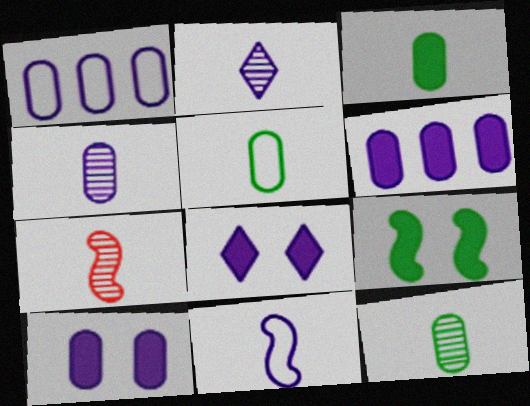[[1, 4, 10], 
[2, 7, 12], 
[3, 5, 12]]